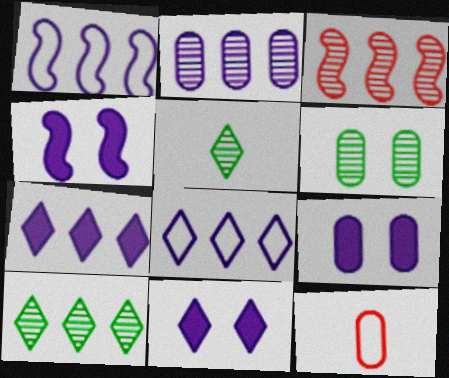[[1, 2, 7], 
[2, 3, 10], 
[4, 9, 11], 
[4, 10, 12]]